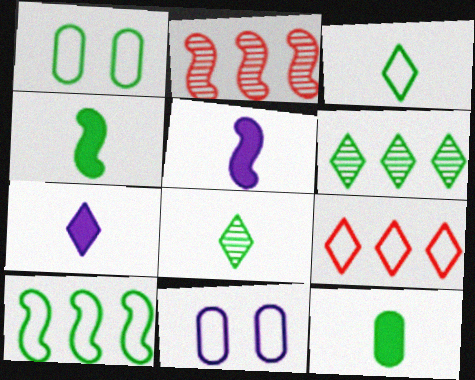[[1, 2, 7], 
[1, 3, 10], 
[1, 4, 6]]